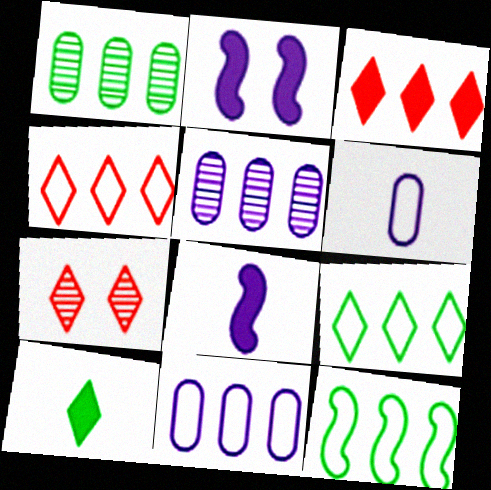[[3, 5, 12], 
[4, 11, 12]]